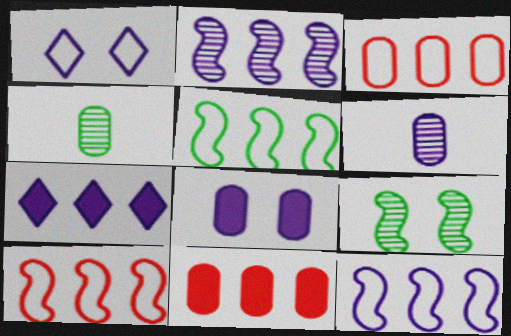[[3, 4, 8], 
[5, 10, 12]]